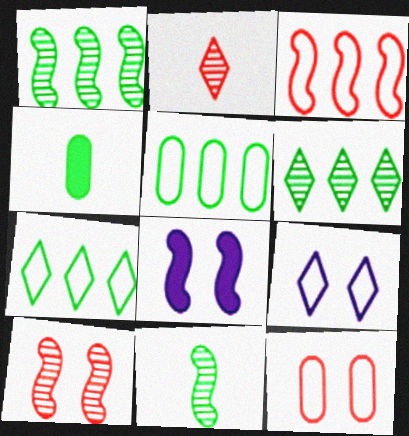[[2, 5, 8], 
[3, 8, 11]]